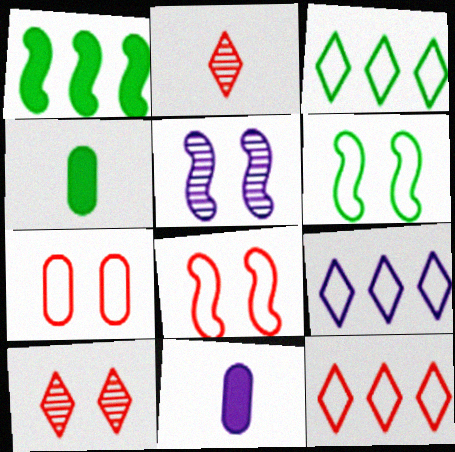[[3, 9, 12], 
[4, 5, 12], 
[5, 9, 11]]